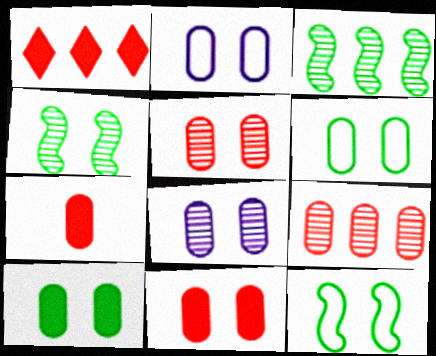[[2, 5, 10], 
[6, 8, 11]]